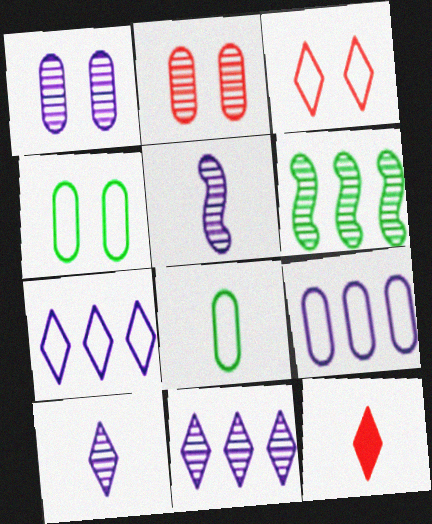[[1, 5, 11], 
[2, 6, 10], 
[5, 8, 12]]